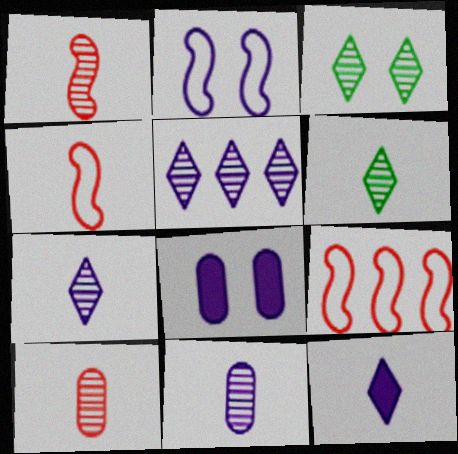[[1, 6, 11], 
[6, 8, 9]]